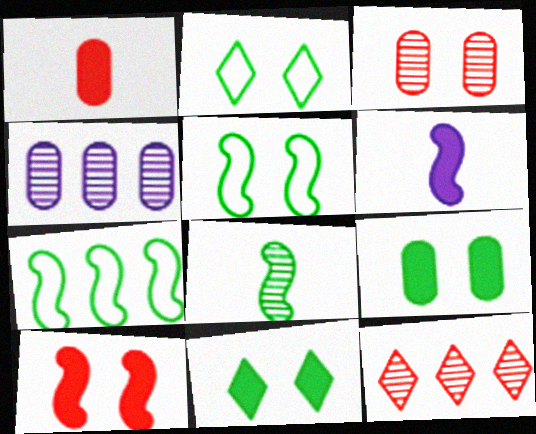[]